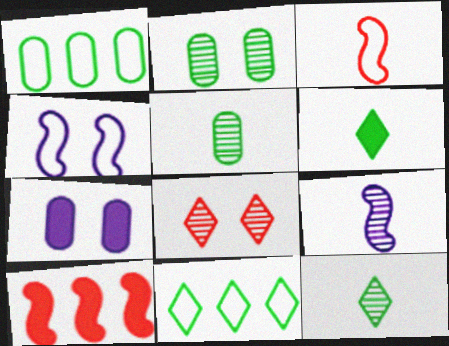[[6, 7, 10]]